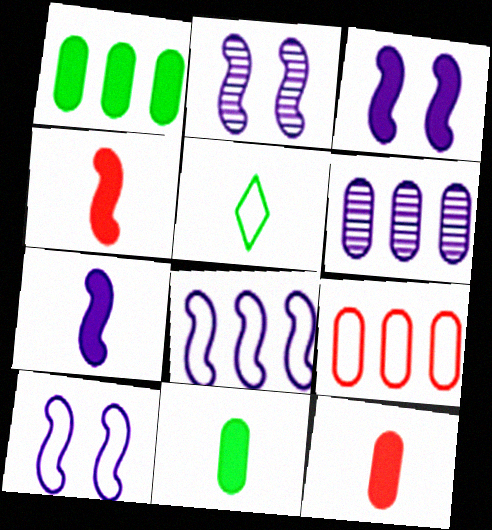[[1, 6, 9], 
[2, 3, 10], 
[2, 7, 8], 
[5, 9, 10]]